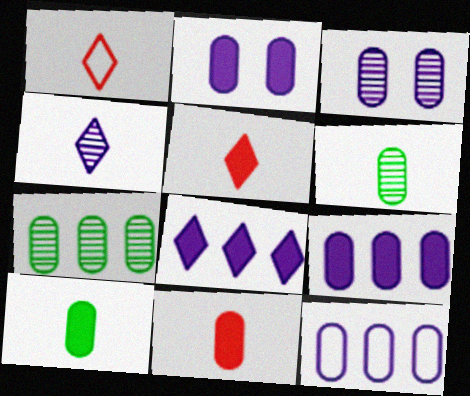[]